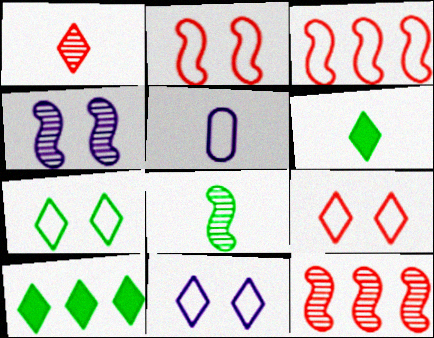[[1, 10, 11], 
[3, 5, 7], 
[4, 8, 12], 
[7, 9, 11]]